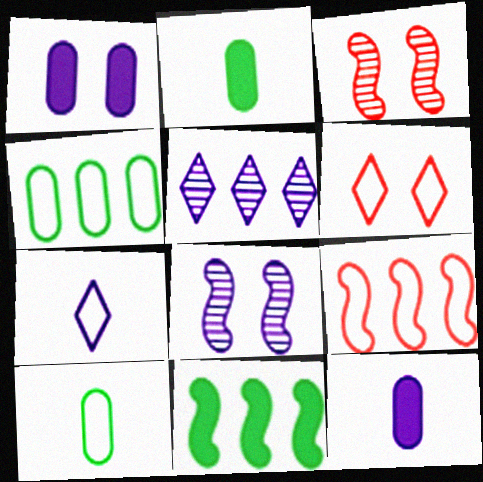[]